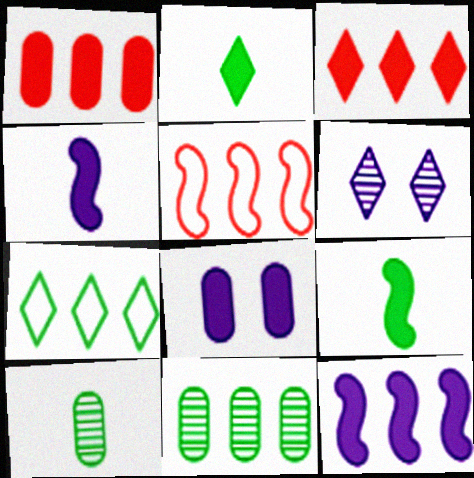[[3, 8, 9]]